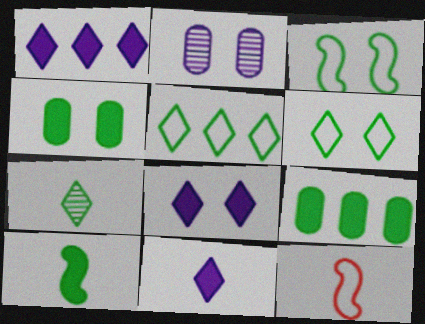[[1, 8, 11], 
[3, 7, 9]]